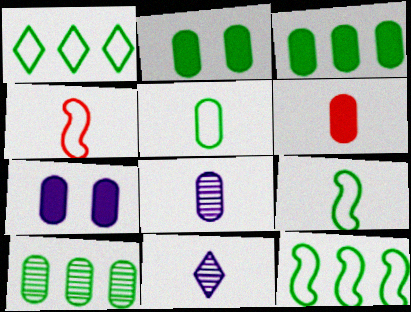[[2, 5, 10], 
[3, 6, 7], 
[5, 6, 8], 
[6, 9, 11]]